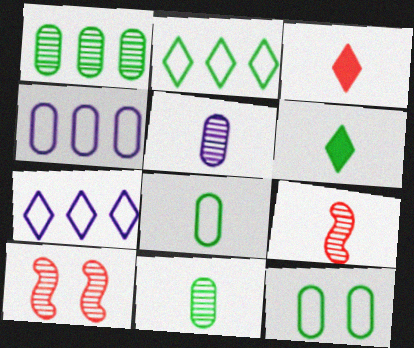[[4, 6, 10]]